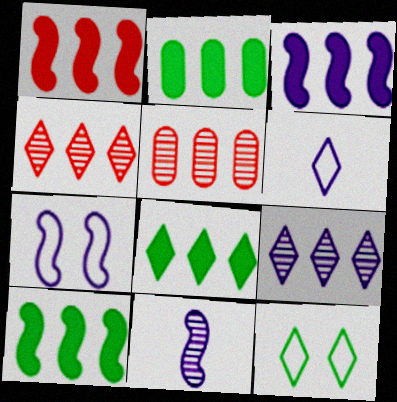[[1, 3, 10], 
[2, 8, 10], 
[3, 7, 11]]